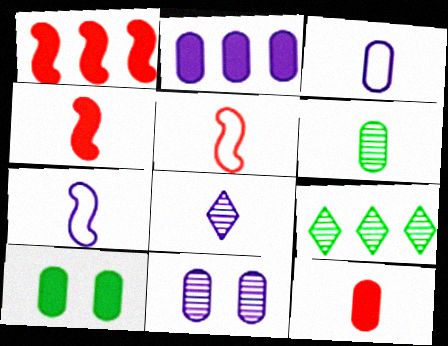[[2, 3, 11], 
[2, 10, 12], 
[3, 6, 12]]